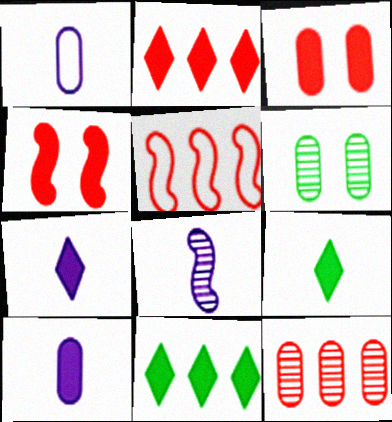[[1, 7, 8], 
[2, 5, 12], 
[4, 10, 11], 
[5, 6, 7]]